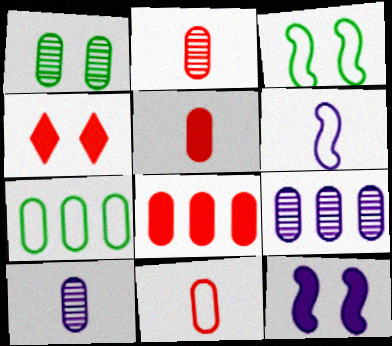[[1, 2, 9], 
[2, 5, 11], 
[7, 8, 9]]